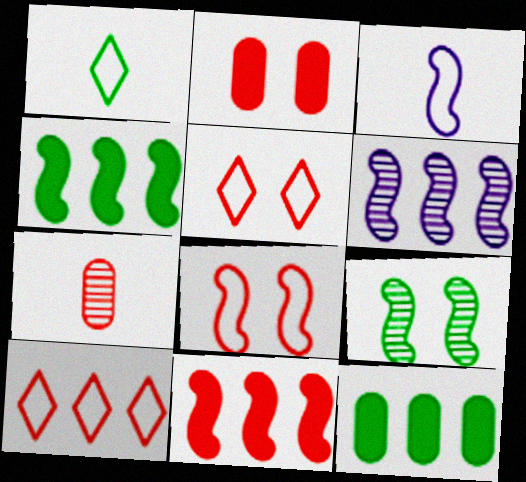[[1, 2, 6], 
[1, 9, 12], 
[3, 9, 11], 
[5, 7, 11], 
[6, 10, 12]]